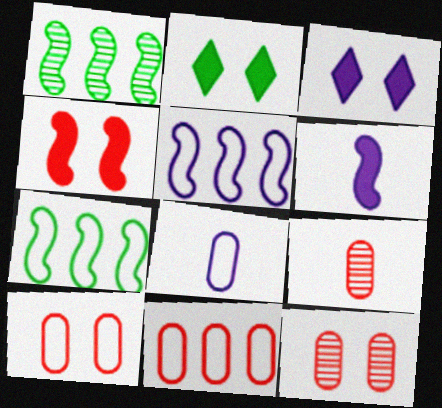[[2, 5, 9], 
[3, 7, 9]]